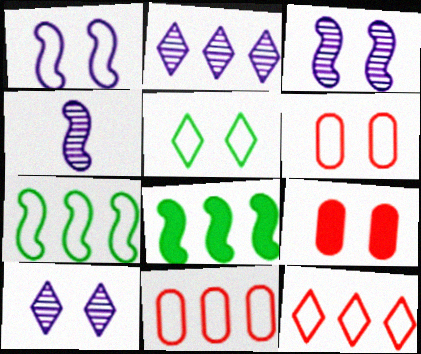[[1, 5, 6], 
[2, 8, 11], 
[3, 5, 9]]